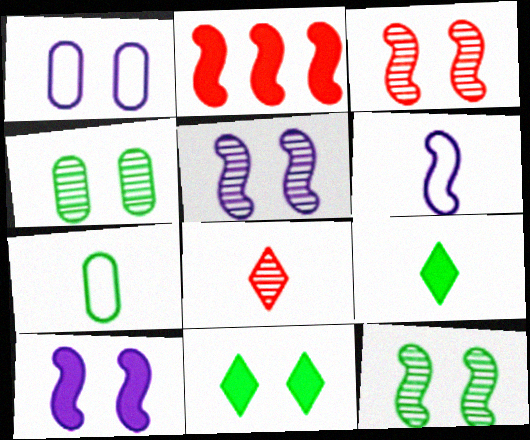[[1, 3, 11], 
[2, 6, 12], 
[3, 5, 12]]